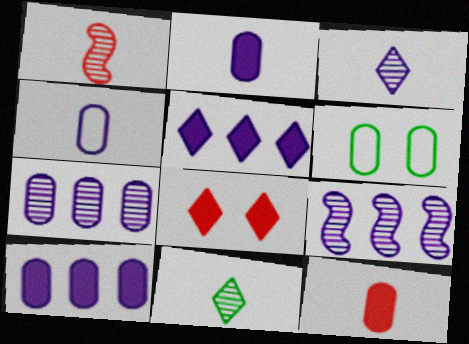[[1, 5, 6], 
[6, 7, 12]]